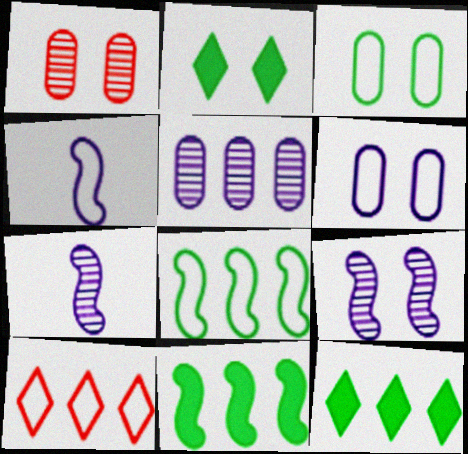[[1, 4, 12], 
[3, 4, 10], 
[5, 10, 11]]